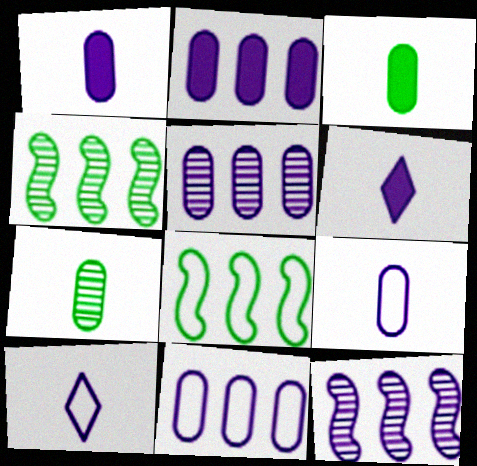[[2, 5, 11]]